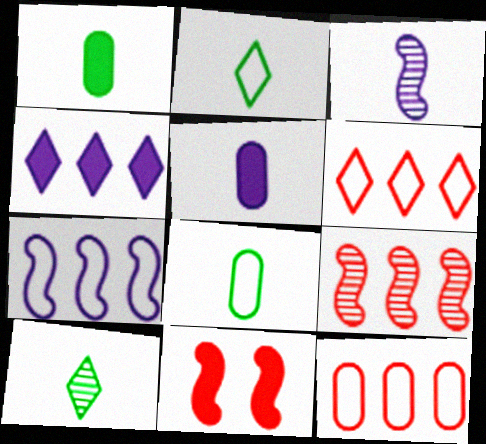[[1, 4, 11]]